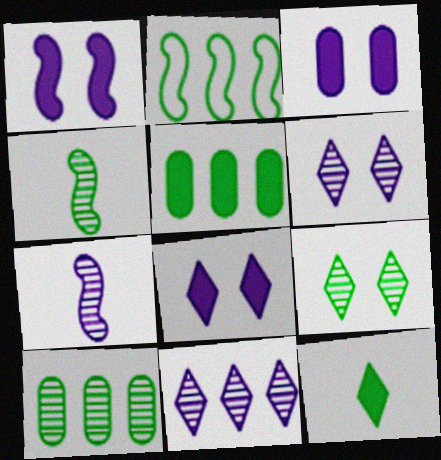[[1, 3, 8], 
[4, 9, 10]]